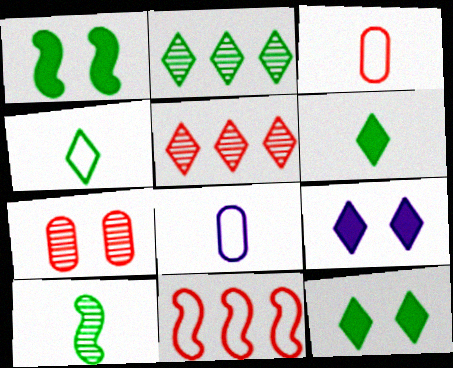[[1, 5, 8], 
[2, 4, 12], 
[4, 5, 9]]